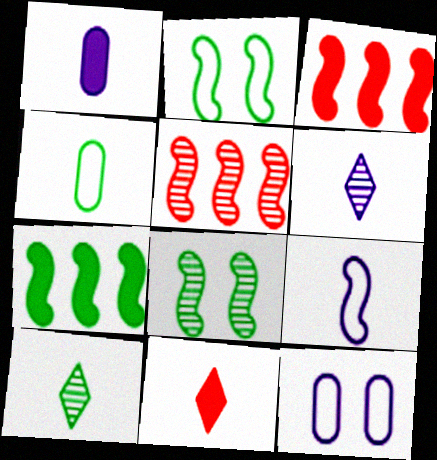[[1, 6, 9], 
[3, 8, 9], 
[3, 10, 12]]